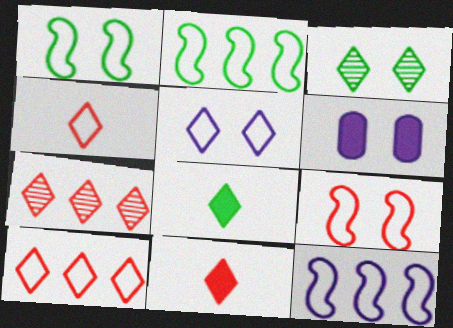[[3, 6, 9], 
[5, 7, 8]]